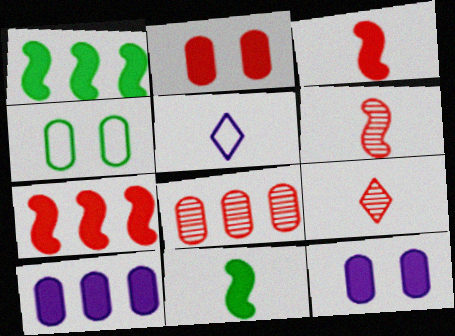[]